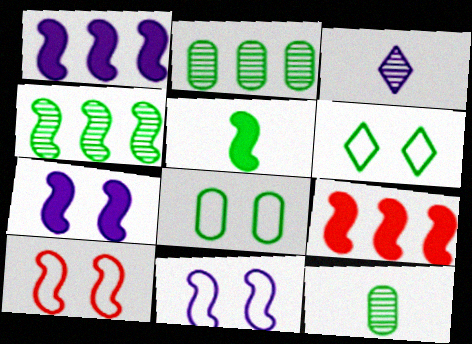[[2, 5, 6], 
[3, 8, 9], 
[5, 7, 9]]